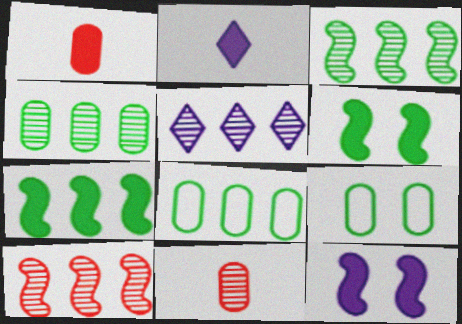[[2, 9, 10], 
[4, 5, 10]]